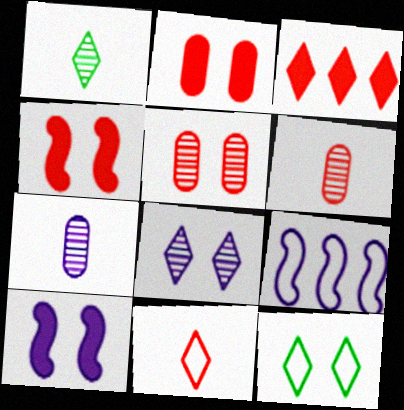[[1, 2, 9], 
[5, 10, 12]]